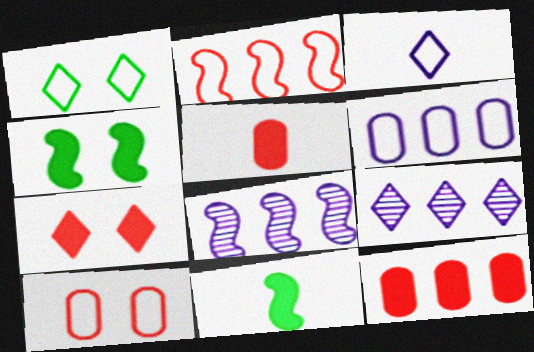[[1, 5, 8], 
[9, 10, 11]]